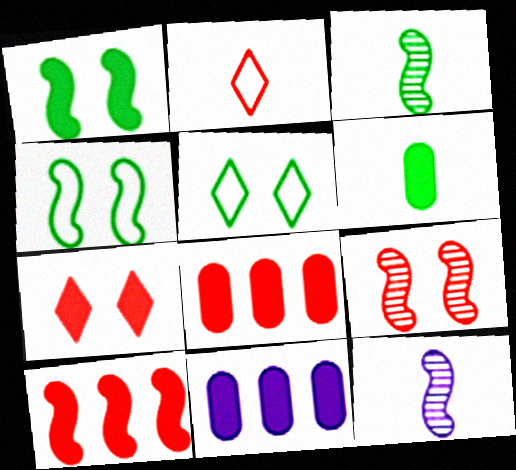[[2, 6, 12], 
[2, 8, 9], 
[4, 10, 12], 
[5, 8, 12]]